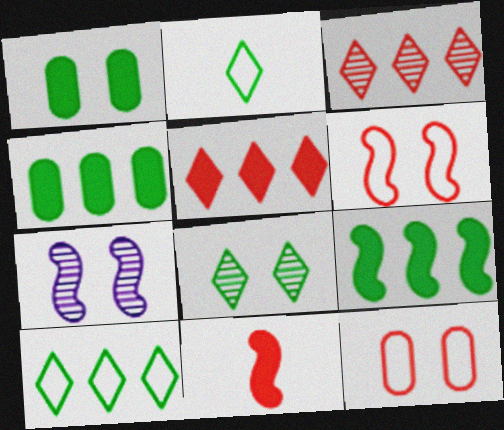[[3, 11, 12]]